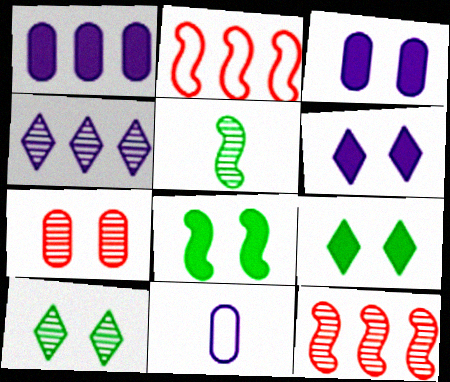[[4, 5, 7], 
[9, 11, 12]]